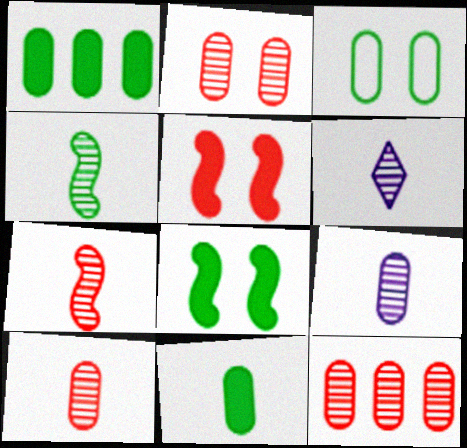[[2, 10, 12], 
[4, 6, 10]]